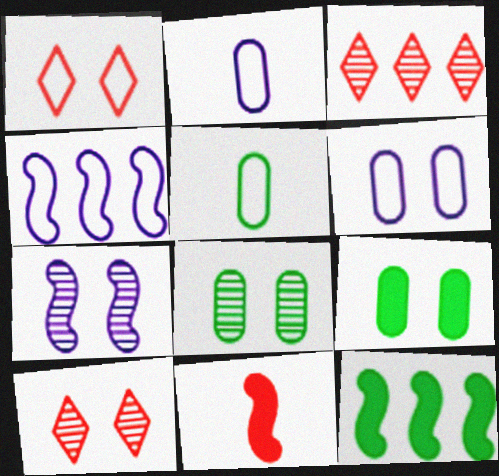[[1, 4, 5], 
[1, 7, 9], 
[2, 10, 12], 
[7, 8, 10]]